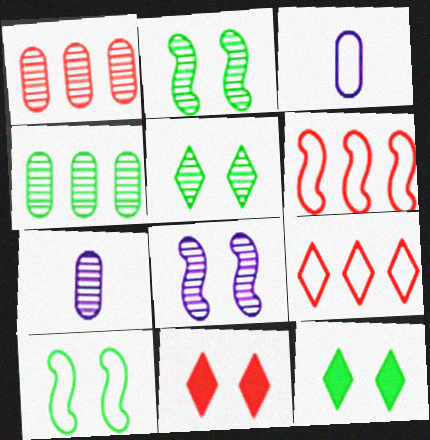[[3, 9, 10], 
[6, 7, 12]]